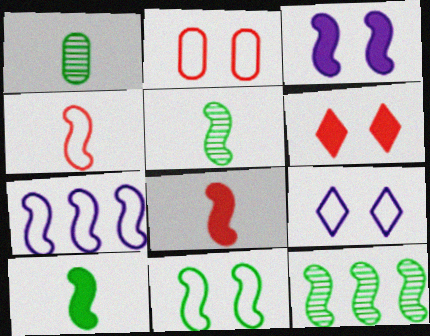[[1, 6, 7], 
[2, 9, 11], 
[3, 4, 12], 
[4, 7, 11], 
[10, 11, 12]]